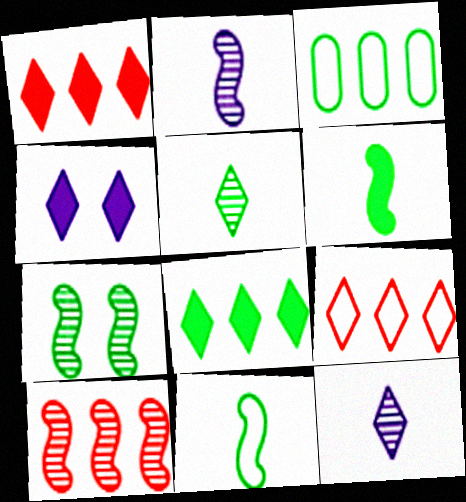[[2, 7, 10], 
[4, 5, 9]]